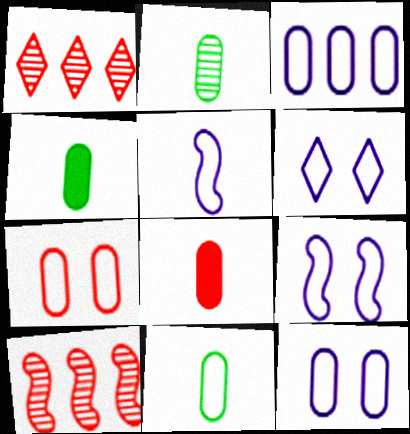[[1, 4, 9], 
[2, 4, 11], 
[3, 5, 6], 
[3, 7, 11], 
[4, 6, 10], 
[6, 9, 12]]